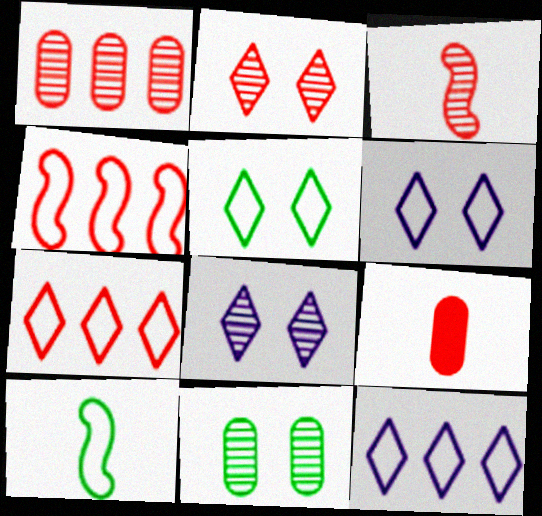[[1, 2, 3], 
[2, 4, 9]]